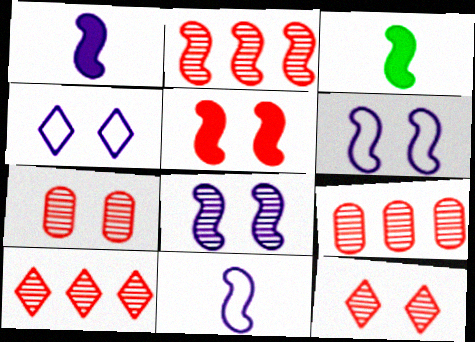[[2, 3, 6], 
[2, 9, 10], 
[3, 4, 9]]